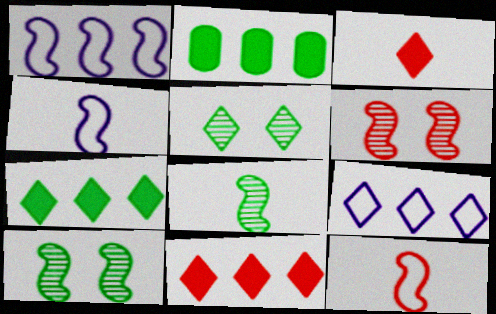[[3, 5, 9]]